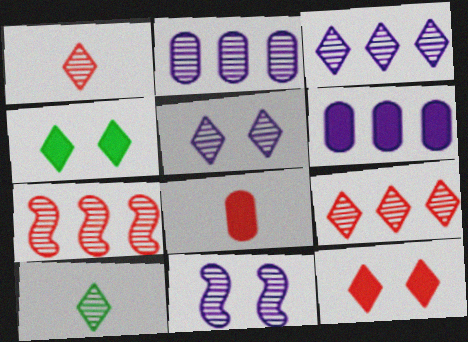[[5, 9, 10]]